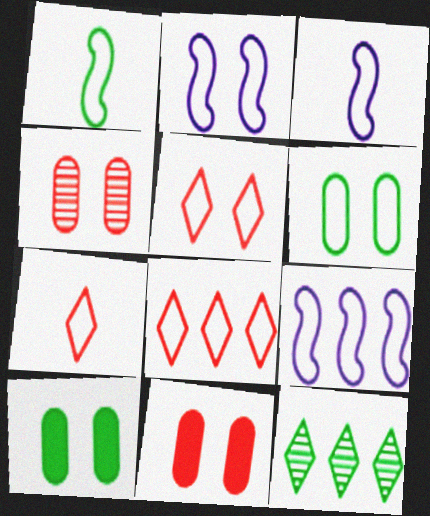[[1, 10, 12], 
[2, 3, 9], 
[2, 5, 6], 
[3, 6, 8], 
[3, 11, 12], 
[5, 7, 8], 
[6, 7, 9]]